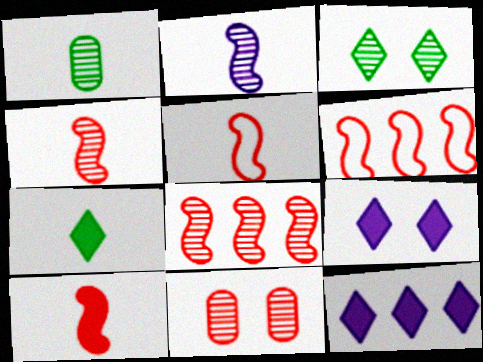[[1, 6, 9], 
[4, 5, 10]]